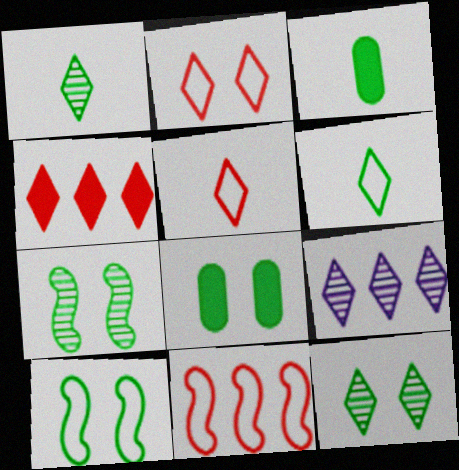[[8, 10, 12]]